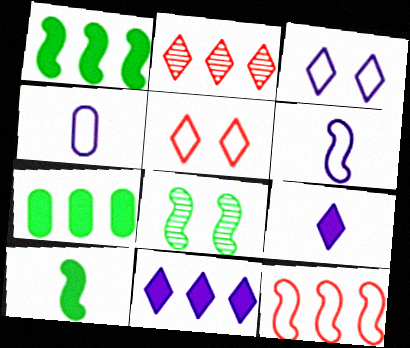[]